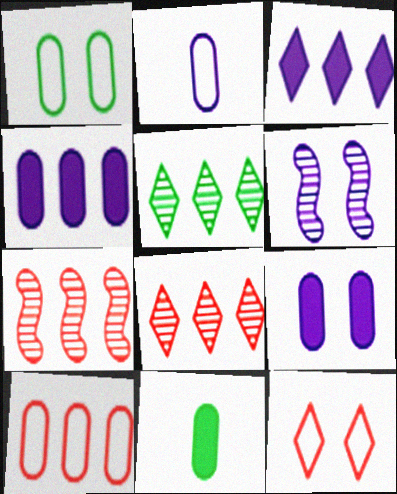[[1, 2, 10], 
[2, 3, 6]]